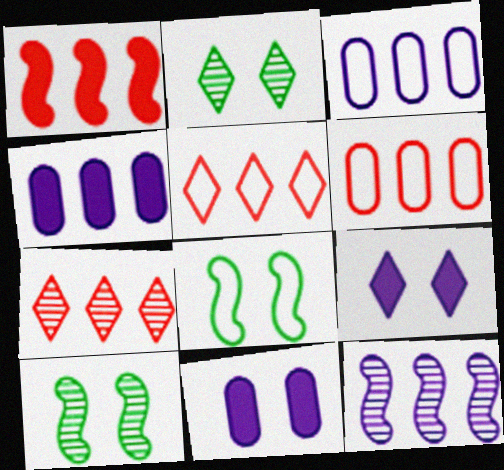[[1, 6, 7]]